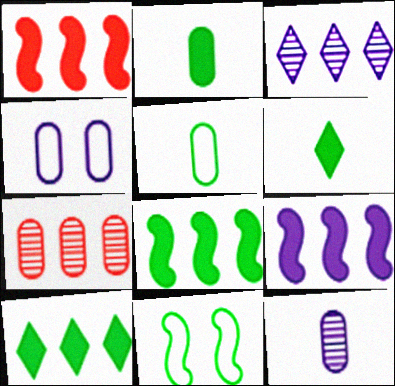[[1, 8, 9], 
[2, 4, 7]]